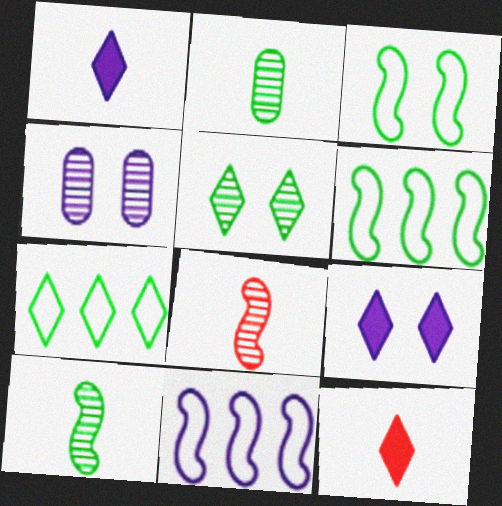[[1, 4, 11], 
[4, 6, 12]]